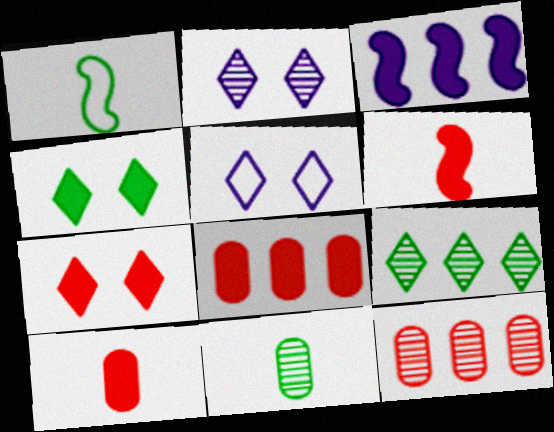[[1, 2, 8], 
[3, 4, 10], 
[6, 7, 8]]